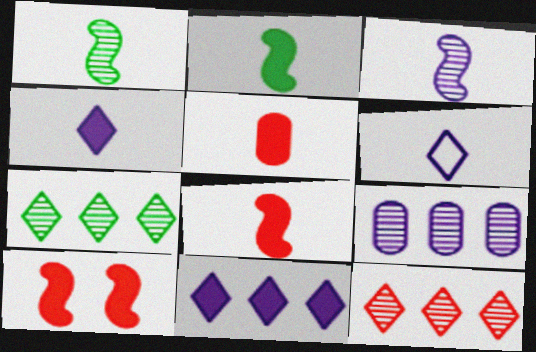[[1, 5, 6], 
[2, 4, 5]]